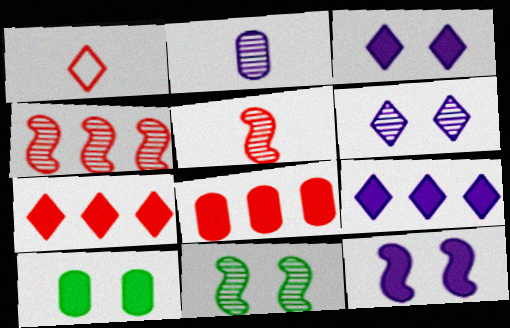[]